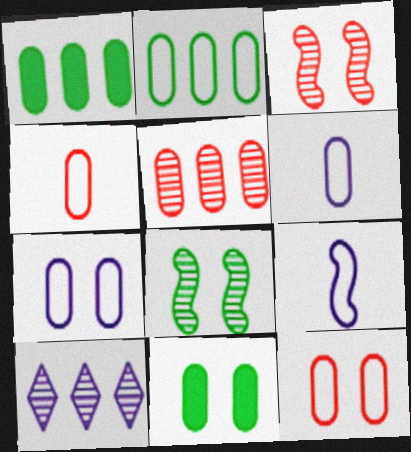[[2, 4, 7], 
[2, 6, 12], 
[5, 6, 11]]